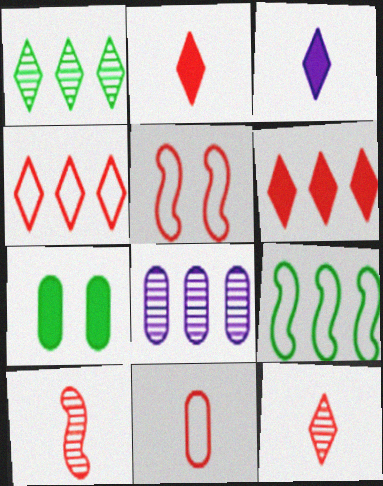[[2, 10, 11], 
[4, 5, 11], 
[6, 8, 9], 
[7, 8, 11]]